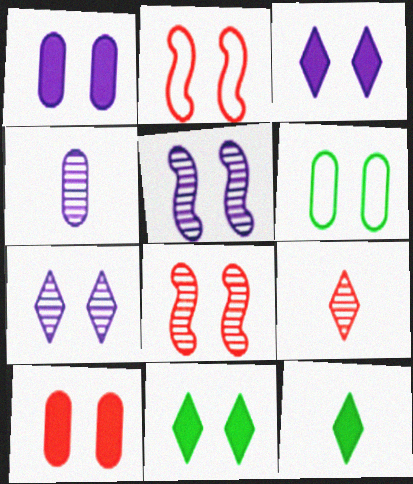[[3, 6, 8]]